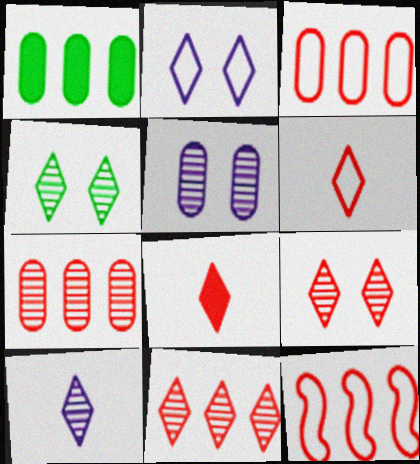[[4, 10, 11]]